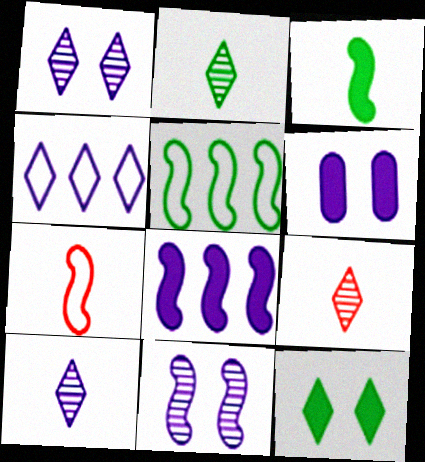[[2, 9, 10], 
[4, 9, 12], 
[5, 6, 9]]